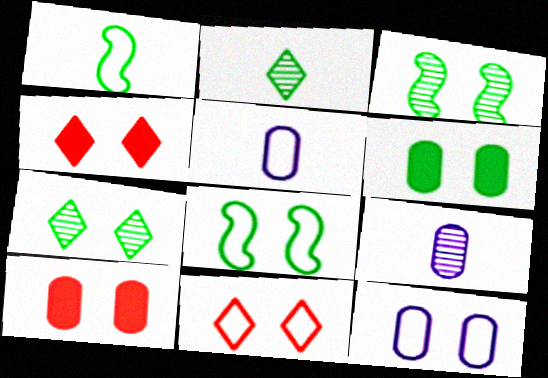[[3, 4, 12], 
[6, 7, 8], 
[8, 11, 12]]